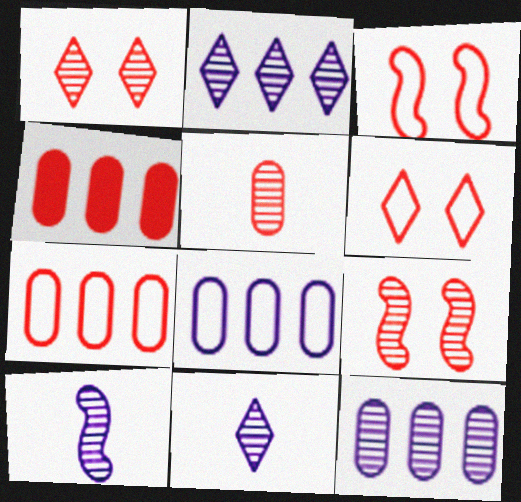[]